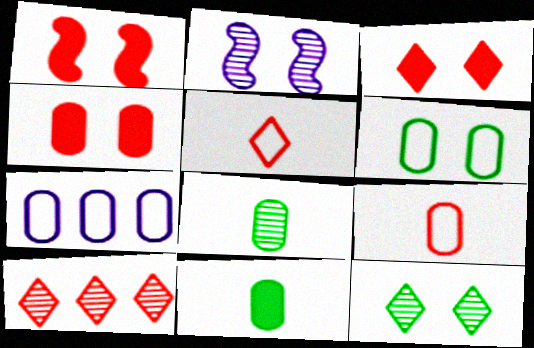[[1, 3, 4], 
[1, 9, 10], 
[2, 3, 6], 
[2, 8, 10], 
[3, 5, 10], 
[4, 7, 8], 
[6, 7, 9]]